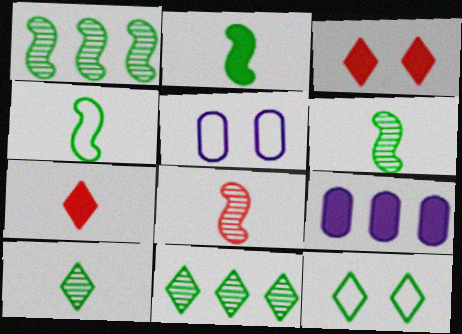[[1, 5, 7], 
[2, 3, 9], 
[2, 4, 6], 
[8, 9, 12]]